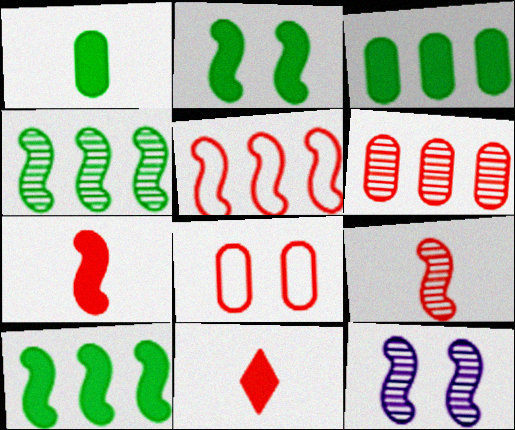[[4, 9, 12]]